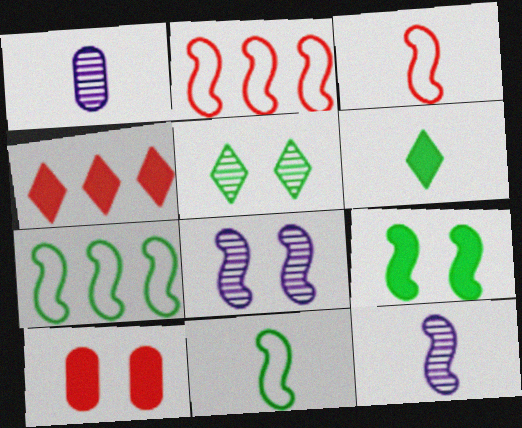[[1, 3, 6], 
[2, 9, 12]]